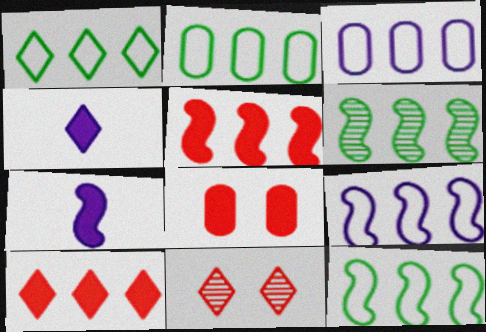[[1, 2, 12], 
[1, 4, 11], 
[2, 7, 11], 
[3, 6, 10], 
[5, 6, 9]]